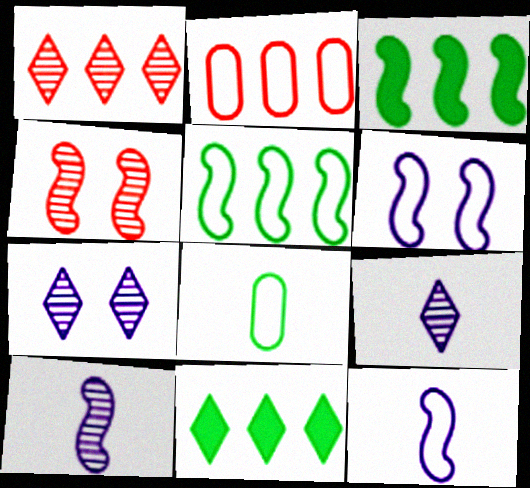[[3, 4, 12]]